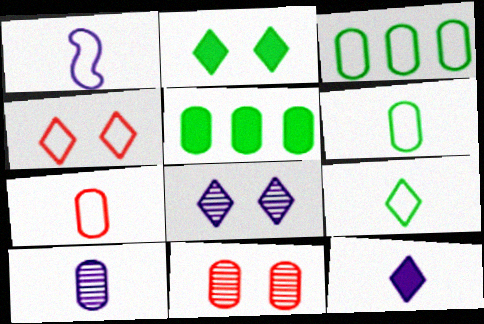[[1, 3, 4], 
[1, 7, 9], 
[1, 10, 12], 
[2, 4, 8]]